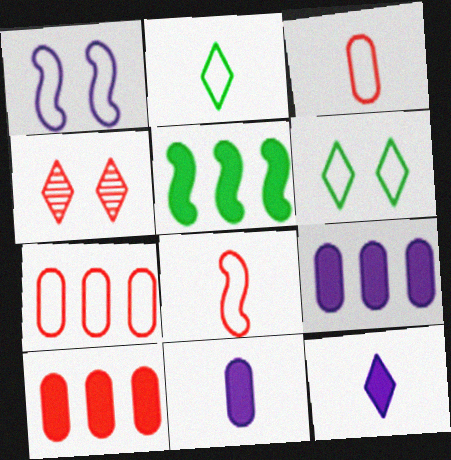[[1, 2, 7], 
[4, 8, 10]]